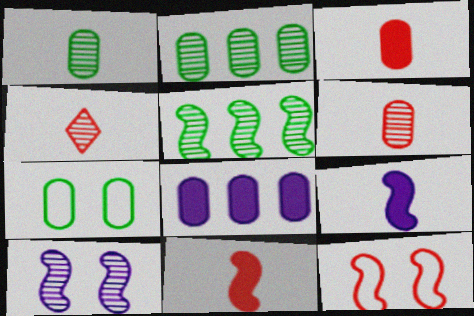[[2, 4, 10], 
[5, 9, 12], 
[6, 7, 8]]